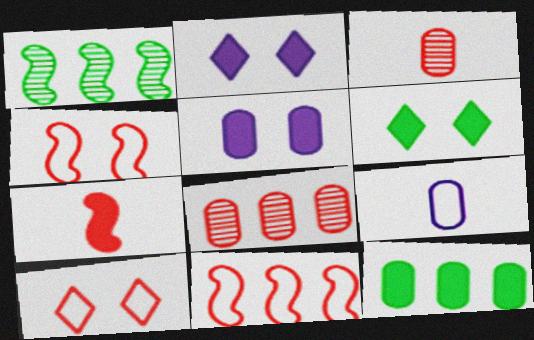[[2, 7, 12], 
[7, 8, 10]]